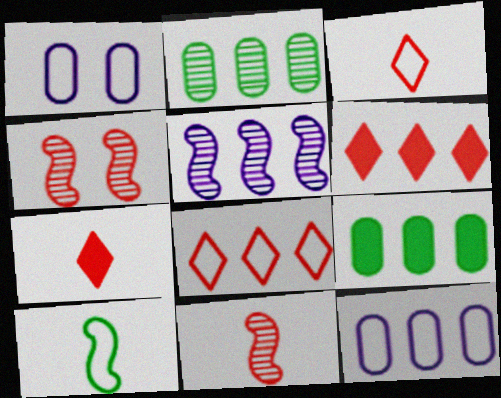[[1, 8, 10], 
[5, 8, 9]]